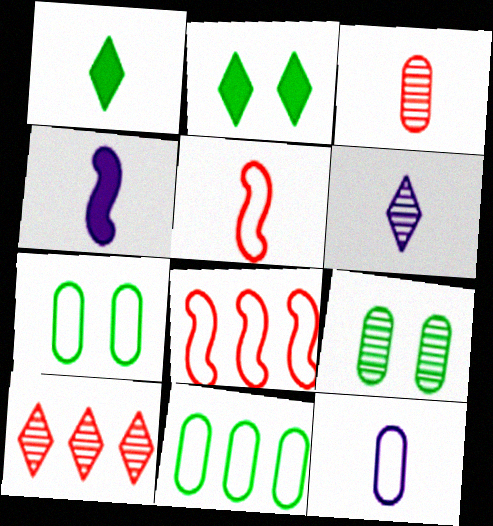[[4, 6, 12], 
[4, 7, 10]]